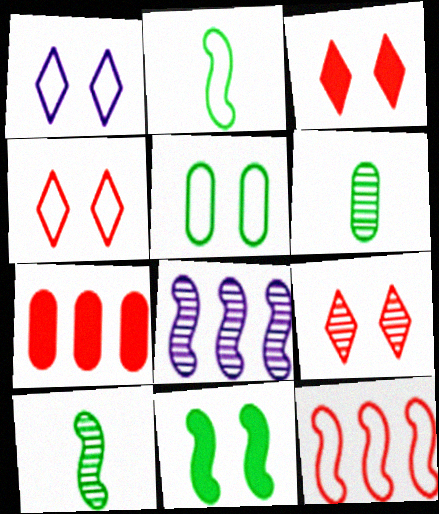[[1, 7, 10], 
[3, 4, 9], 
[6, 8, 9]]